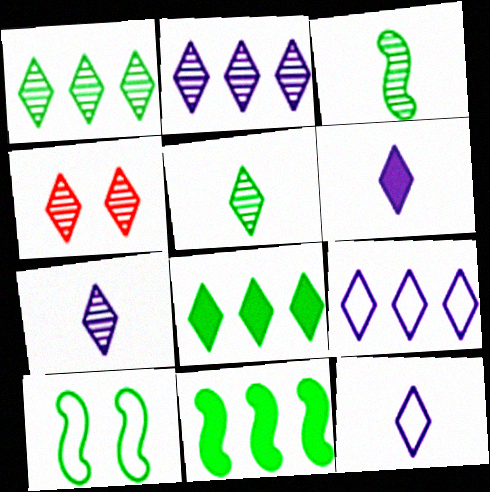[[1, 4, 7], 
[2, 4, 5], 
[3, 10, 11], 
[4, 8, 12], 
[6, 7, 12]]